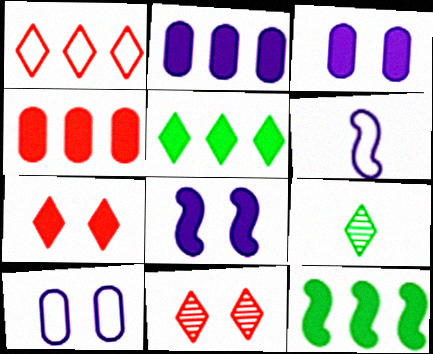[]